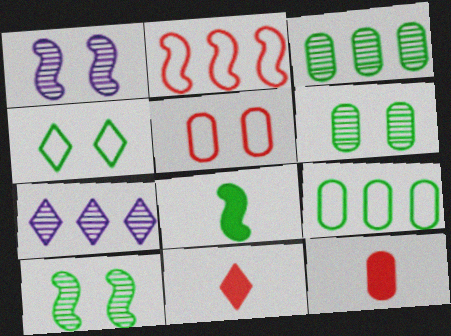[[1, 2, 8], 
[1, 9, 11], 
[3, 4, 8], 
[4, 7, 11], 
[5, 7, 8]]